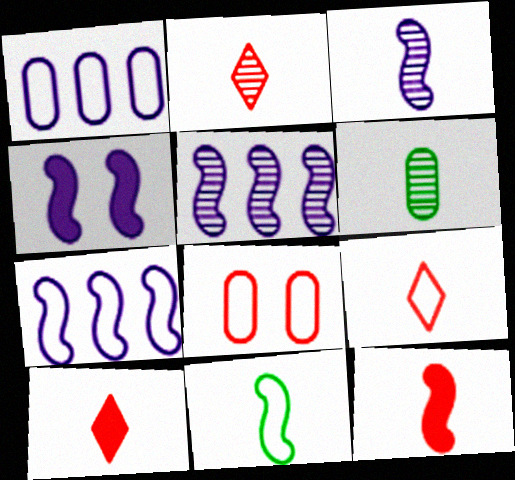[[2, 3, 6], 
[2, 9, 10], 
[3, 4, 7], 
[3, 11, 12]]